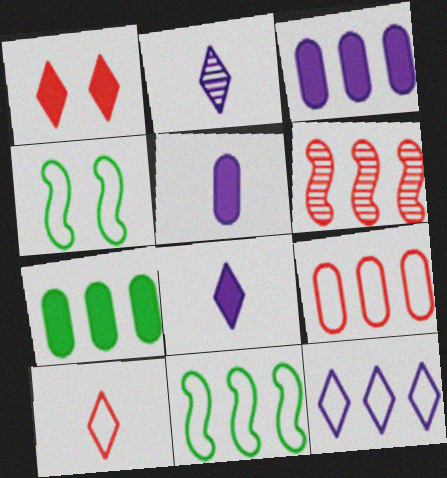[[6, 7, 12], 
[9, 11, 12]]